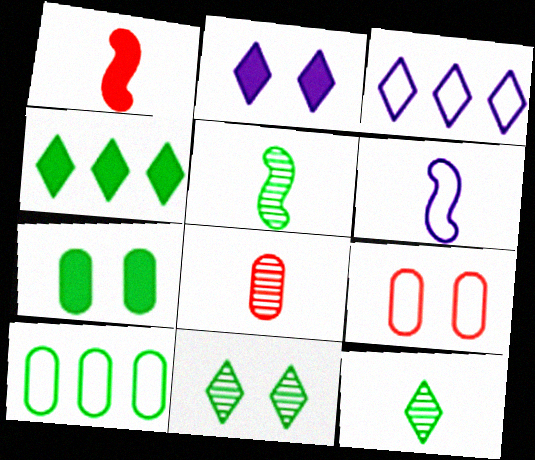[[1, 5, 6]]